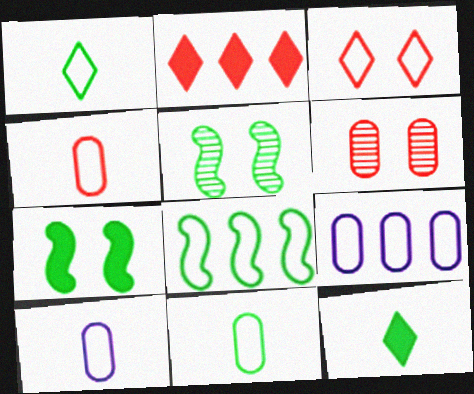[[2, 5, 10], 
[3, 8, 10], 
[4, 10, 11]]